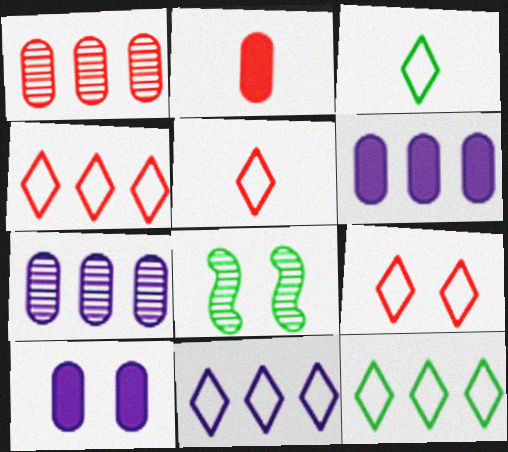[[2, 8, 11], 
[3, 9, 11], 
[4, 5, 9], 
[4, 11, 12], 
[5, 6, 8], 
[8, 9, 10]]